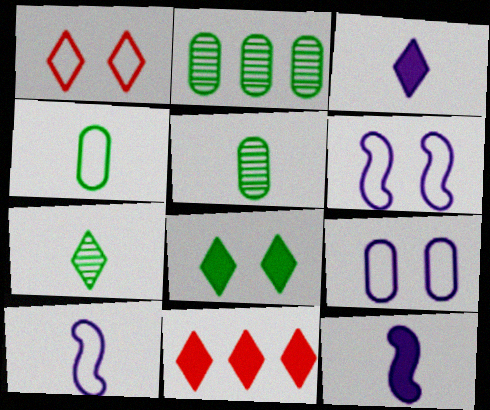[[1, 2, 12], 
[3, 8, 11], 
[5, 6, 11]]